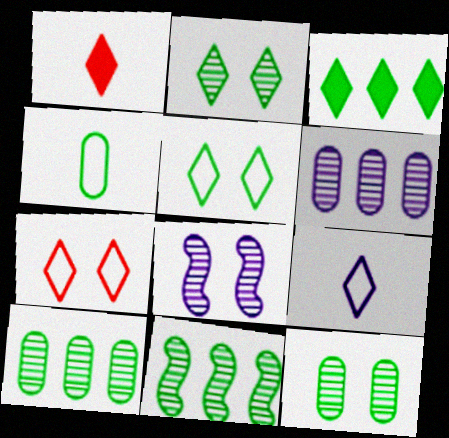[]